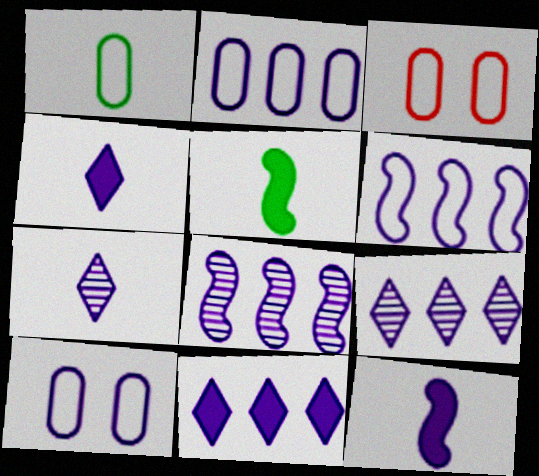[[1, 2, 3], 
[2, 8, 11], 
[3, 5, 9], 
[4, 8, 10], 
[9, 10, 12]]